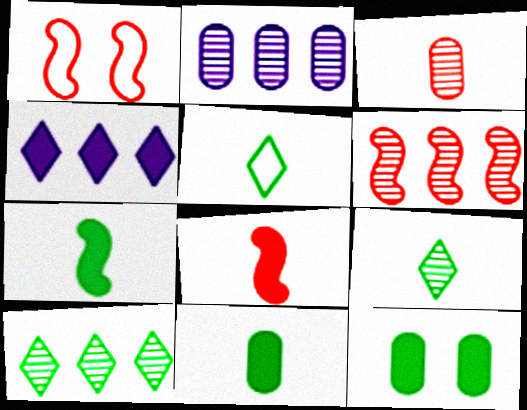[[1, 6, 8], 
[2, 6, 10], 
[4, 8, 12]]